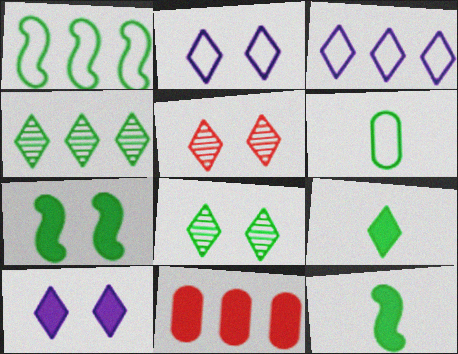[[3, 5, 9], 
[4, 6, 7], 
[10, 11, 12]]